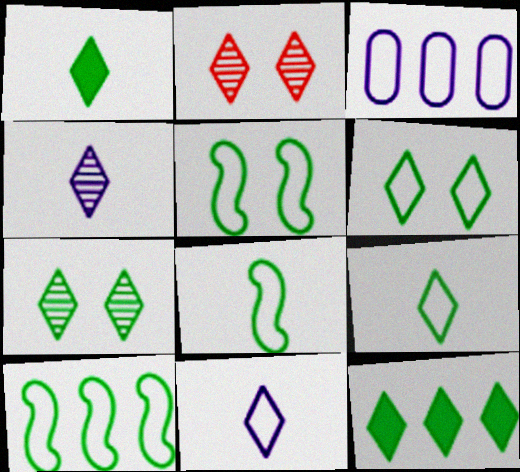[[2, 11, 12], 
[5, 8, 10], 
[7, 9, 12]]